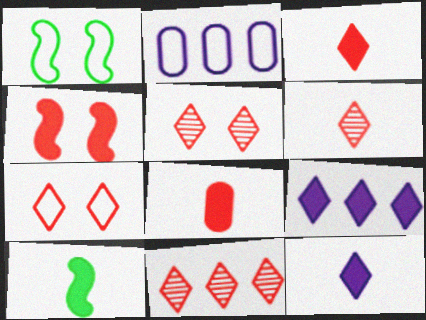[[2, 5, 10], 
[3, 7, 11], 
[5, 6, 11], 
[8, 10, 12]]